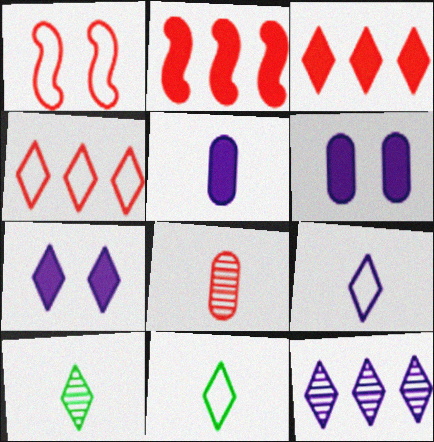[[1, 3, 8], 
[4, 7, 10], 
[7, 9, 12]]